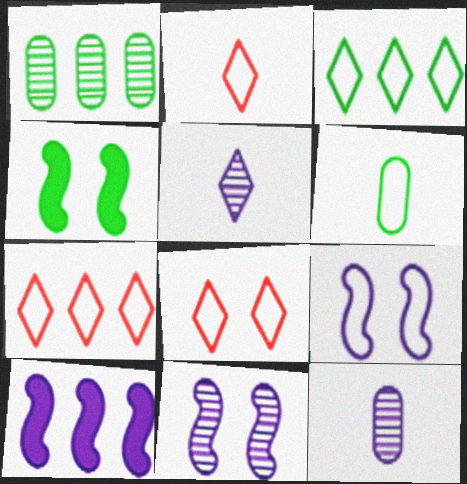[[1, 7, 10], 
[2, 7, 8], 
[4, 7, 12], 
[6, 7, 9]]